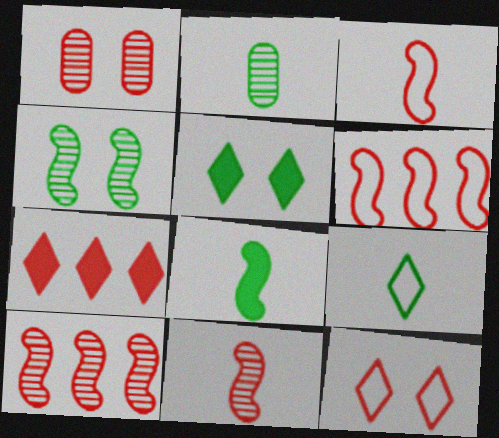[[1, 3, 7], 
[2, 8, 9]]